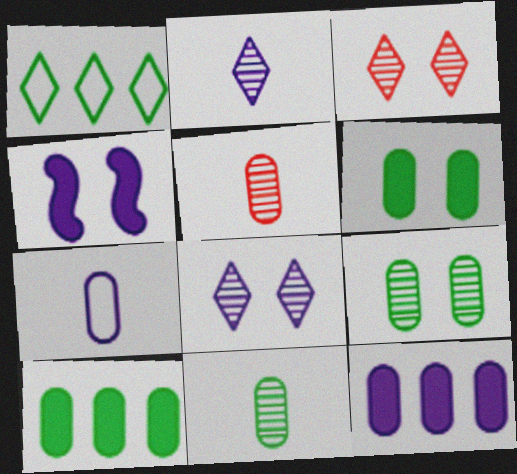[[1, 4, 5]]